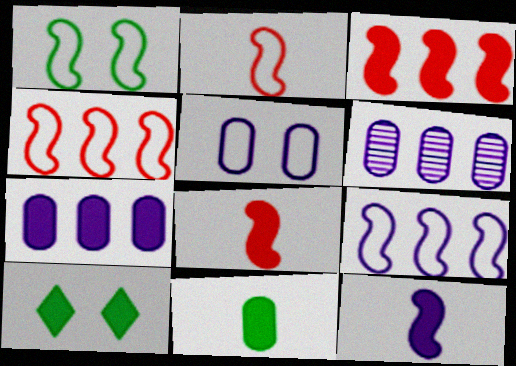[[1, 2, 9], 
[2, 6, 10], 
[7, 8, 10]]